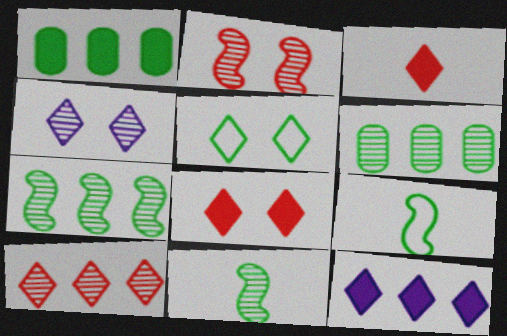[[1, 5, 11], 
[4, 5, 8]]